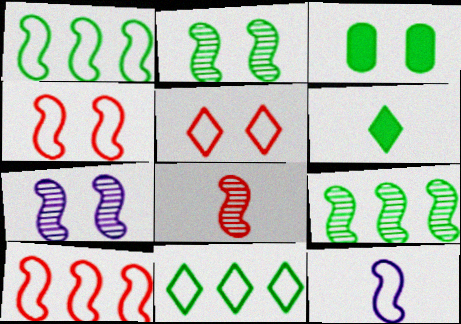[[1, 4, 12], 
[3, 5, 7], 
[7, 8, 9]]